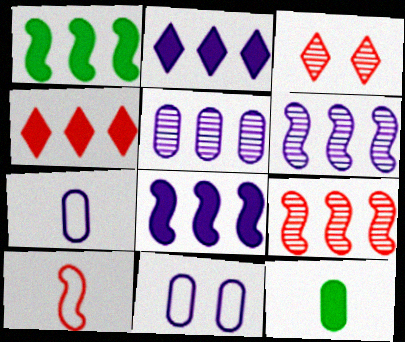[[1, 3, 7]]